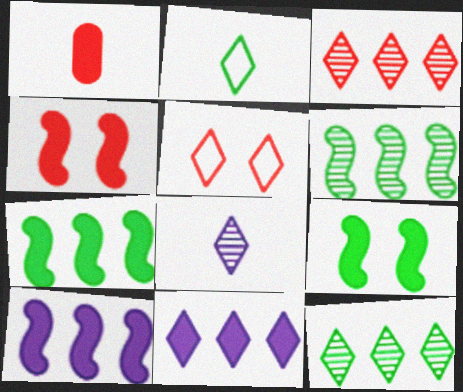[[1, 9, 11]]